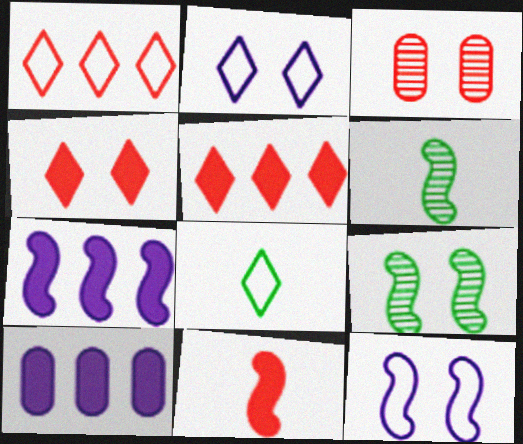[[1, 2, 8], 
[1, 3, 11], 
[3, 7, 8]]